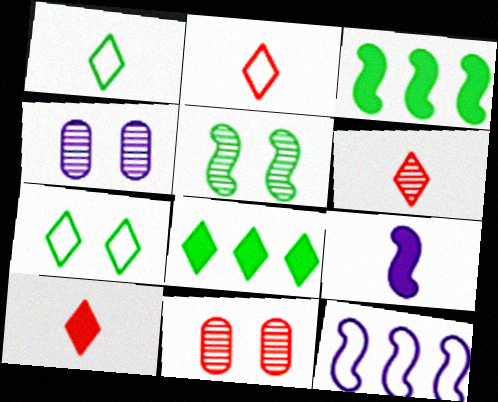[[2, 3, 4], 
[2, 6, 10]]